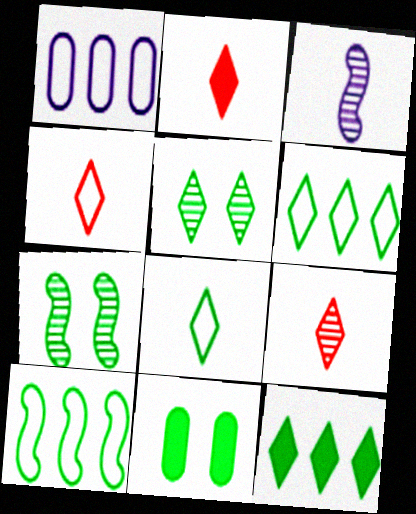[[1, 2, 7], 
[2, 4, 9], 
[5, 8, 12]]